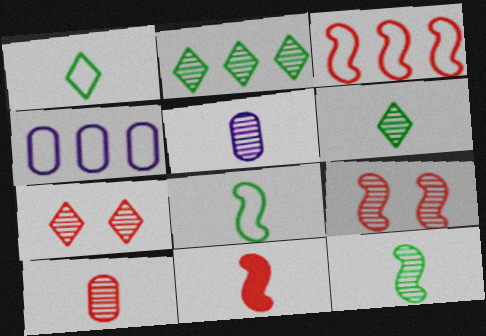[[1, 5, 11], 
[2, 5, 9], 
[3, 9, 11]]